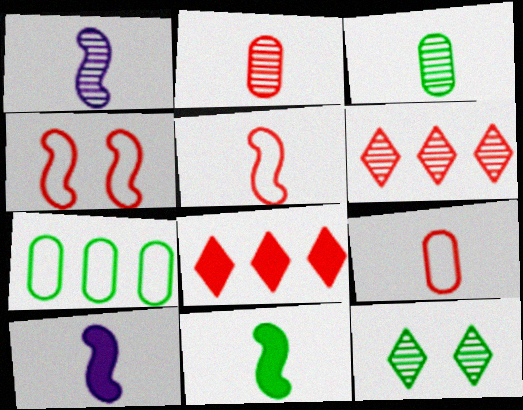[[1, 5, 11], 
[2, 4, 8], 
[7, 11, 12]]